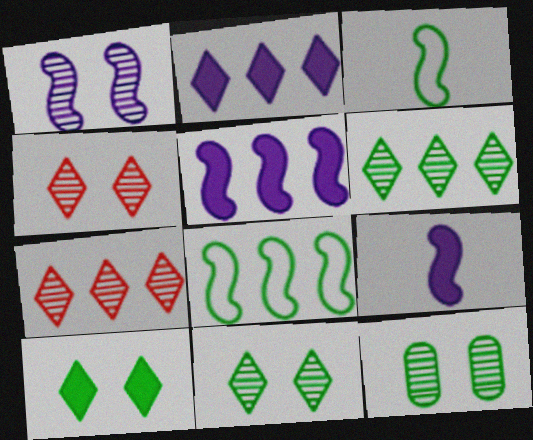[[1, 4, 12]]